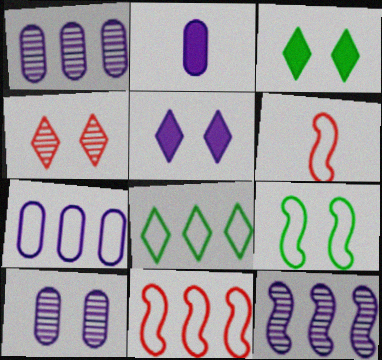[[1, 3, 6], 
[2, 7, 10], 
[7, 8, 11]]